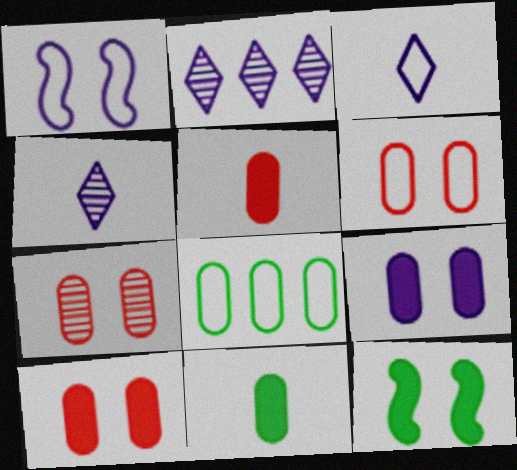[[6, 7, 10]]